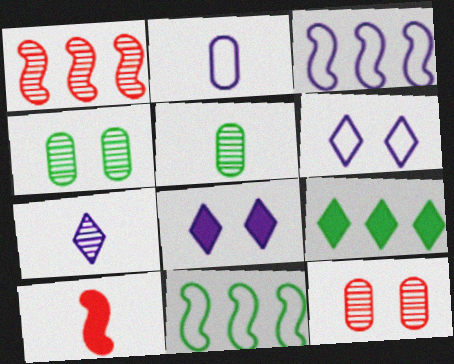[[1, 4, 7], 
[2, 3, 6]]